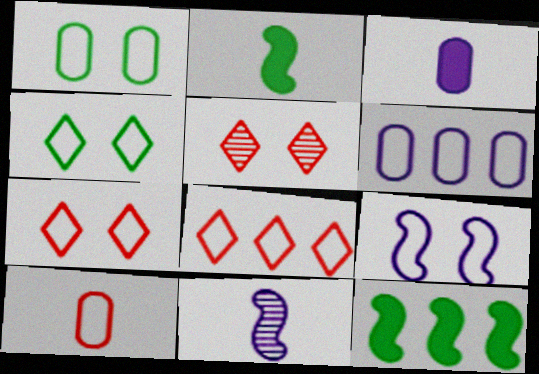[[1, 6, 10], 
[1, 7, 9], 
[2, 5, 6]]